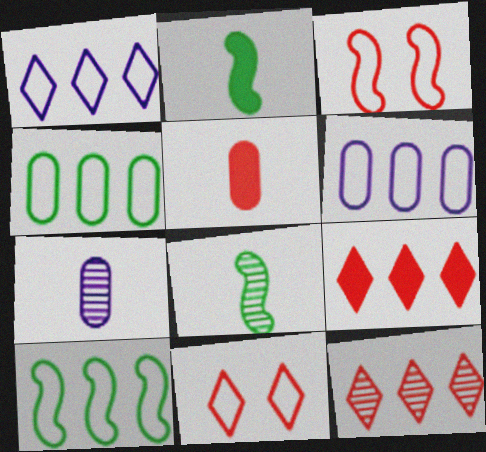[[3, 5, 12]]